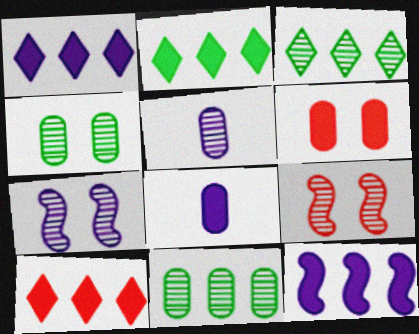[[1, 2, 10], 
[3, 5, 9]]